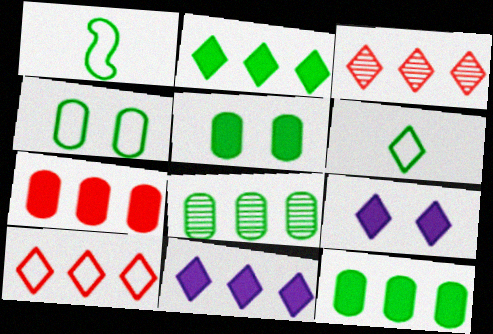[[3, 6, 9]]